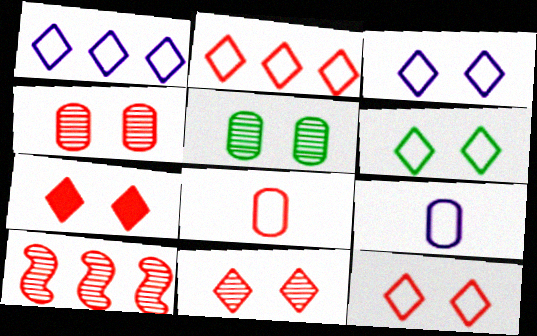[[3, 6, 12], 
[7, 8, 10], 
[7, 11, 12]]